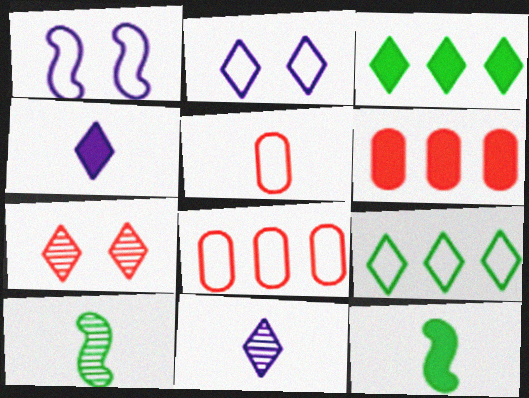[[1, 5, 9], 
[2, 6, 10], 
[4, 5, 10], 
[4, 7, 9], 
[5, 11, 12]]